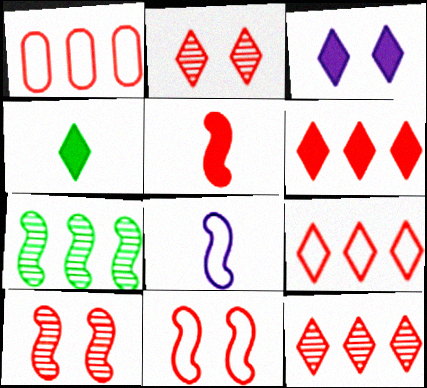[[1, 2, 5], 
[3, 4, 6], 
[6, 9, 12]]